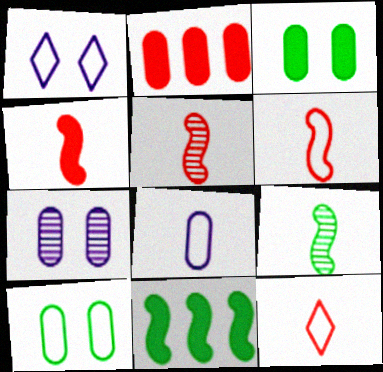[[1, 2, 9], 
[4, 5, 6], 
[7, 11, 12]]